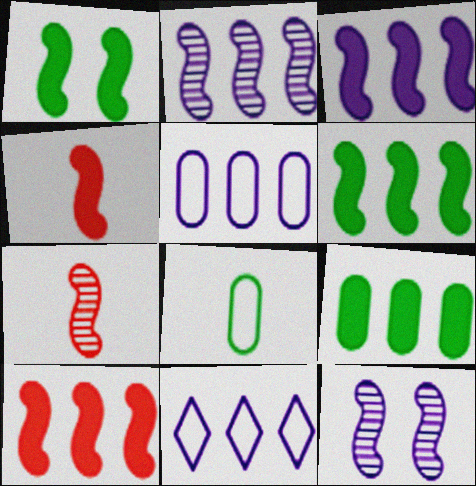[[1, 3, 4], 
[3, 6, 10]]